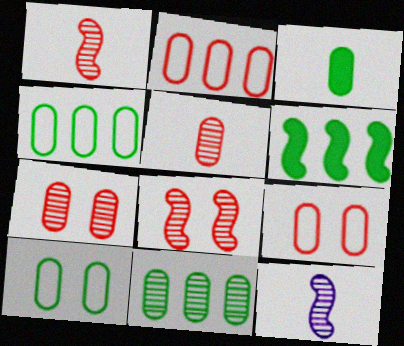[[3, 10, 11]]